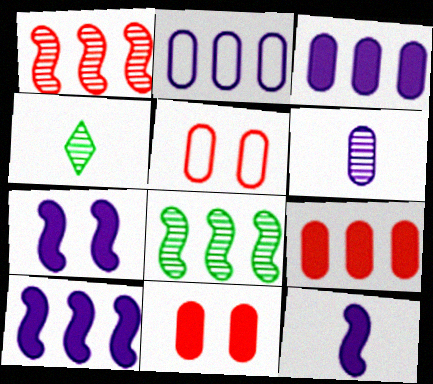[[4, 5, 10], 
[7, 10, 12]]